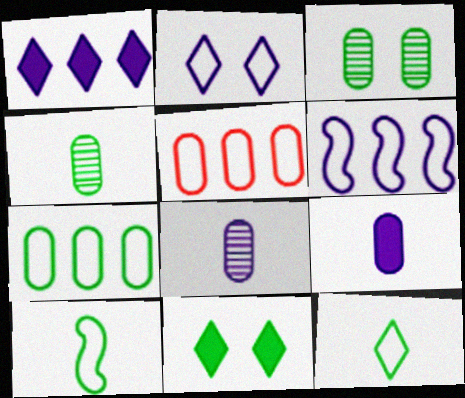[[2, 5, 10], 
[3, 5, 9]]